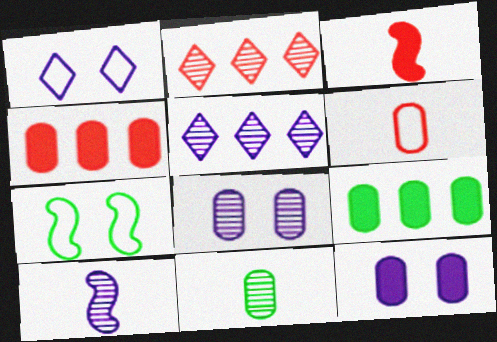[[5, 8, 10], 
[6, 8, 9]]